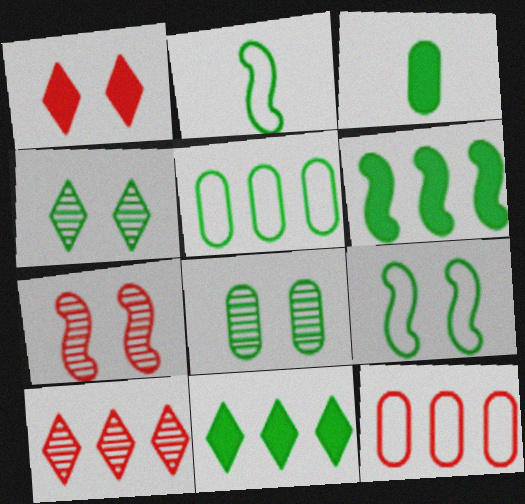[[2, 8, 11], 
[3, 5, 8]]